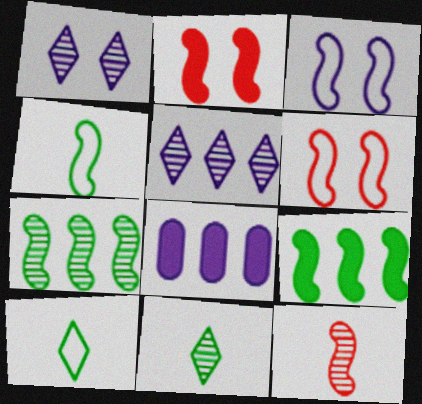[[3, 9, 12], 
[6, 8, 11]]